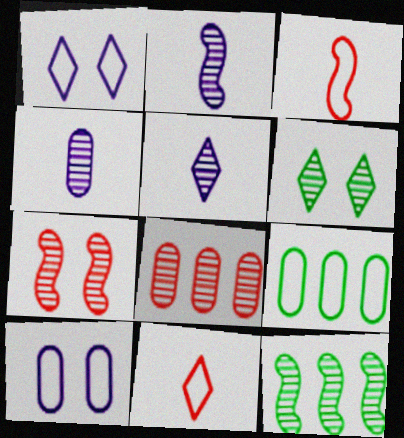[[1, 3, 9], 
[2, 4, 5], 
[2, 6, 8], 
[2, 7, 12]]